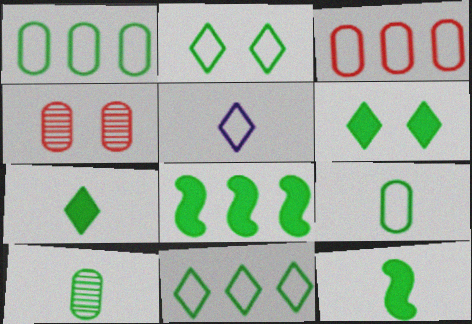[[2, 8, 10], 
[4, 5, 8]]